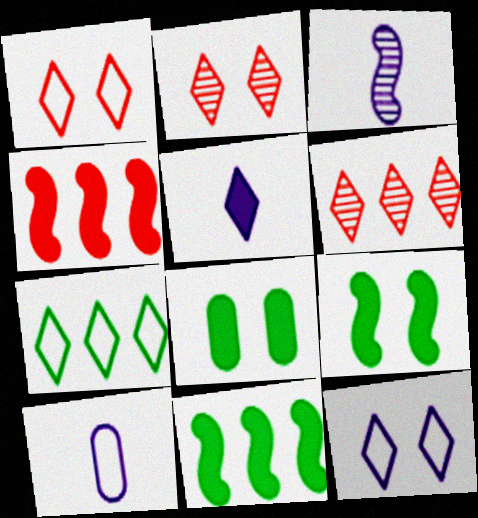[[2, 5, 7], 
[2, 10, 11], 
[3, 5, 10], 
[4, 5, 8], 
[6, 9, 10]]